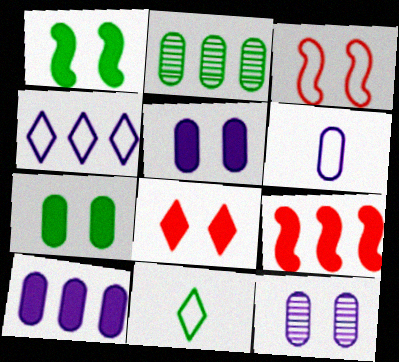[[1, 2, 11], 
[1, 5, 8], 
[2, 4, 9], 
[6, 10, 12], 
[9, 11, 12]]